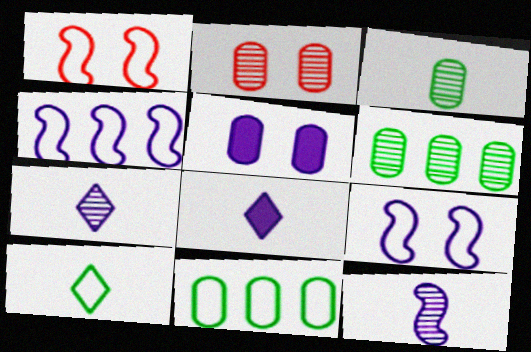[[1, 6, 8], 
[4, 5, 7]]